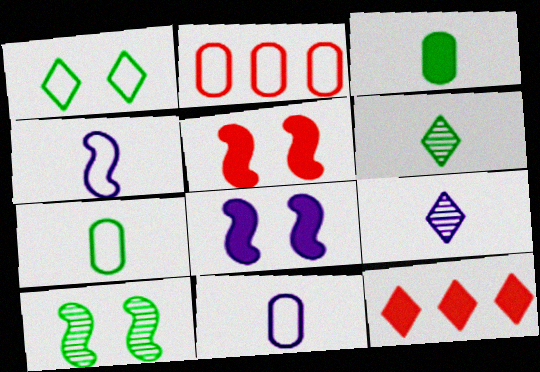[[1, 2, 4], 
[1, 9, 12], 
[2, 6, 8], 
[3, 8, 12], 
[10, 11, 12]]